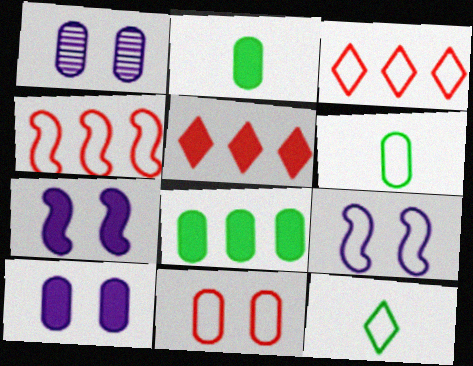[[2, 5, 7], 
[3, 6, 9]]